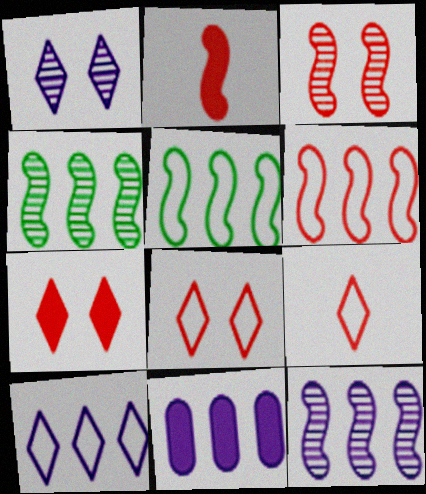[[2, 3, 6], 
[10, 11, 12]]